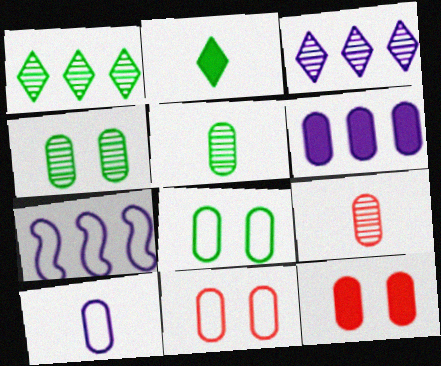[[3, 6, 7], 
[5, 6, 11], 
[6, 8, 9]]